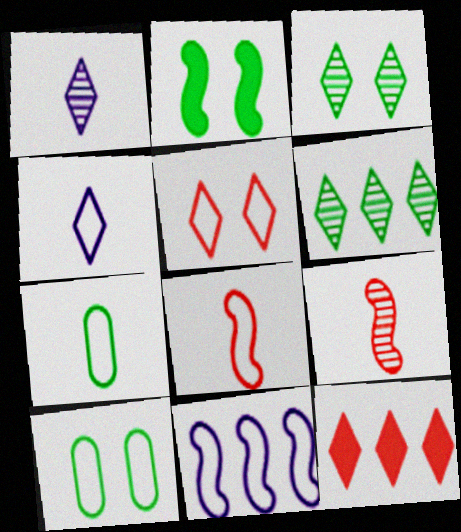[[2, 3, 10], 
[2, 6, 7], 
[2, 9, 11], 
[3, 4, 12], 
[4, 7, 8], 
[5, 7, 11]]